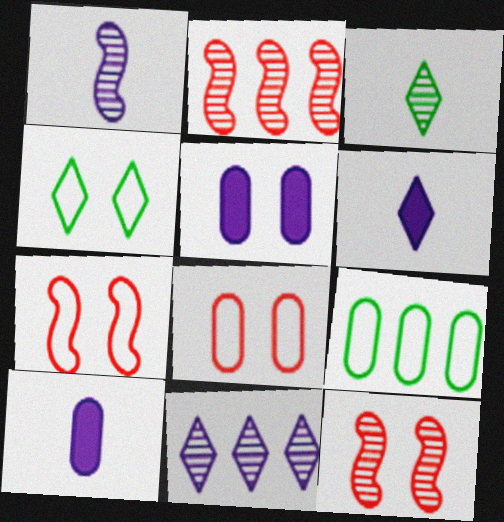[[2, 4, 10], 
[4, 5, 12], 
[6, 9, 12]]